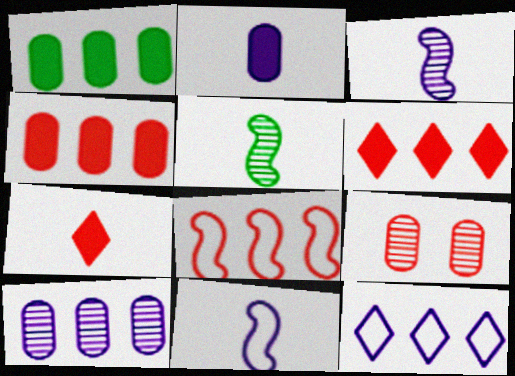[[7, 8, 9]]